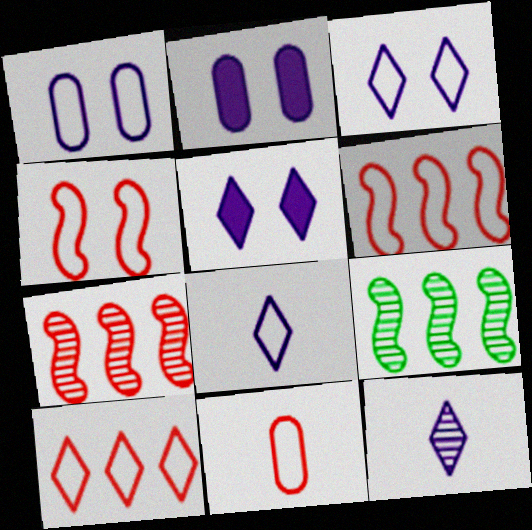[[4, 10, 11], 
[5, 9, 11]]